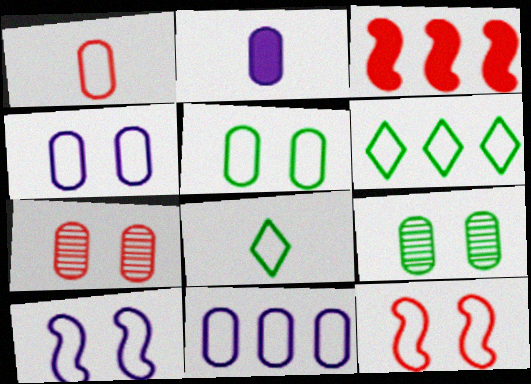[[1, 5, 11], 
[1, 6, 10], 
[8, 11, 12]]